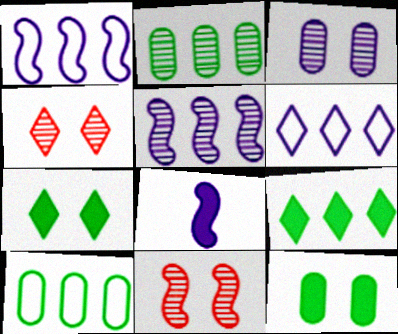[[3, 6, 8], 
[4, 8, 10]]